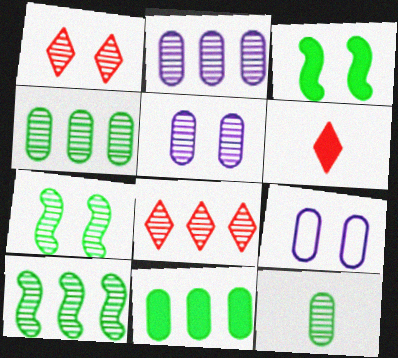[[1, 3, 9], 
[1, 5, 7], 
[2, 8, 10], 
[6, 9, 10]]